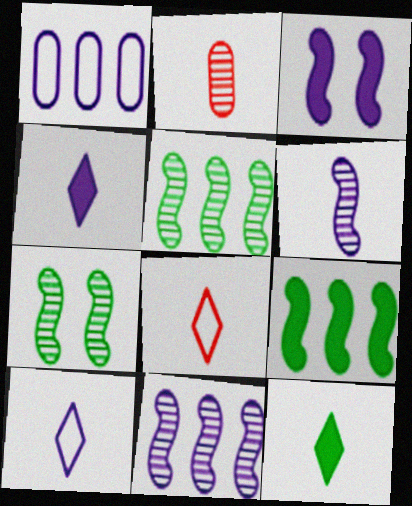[]